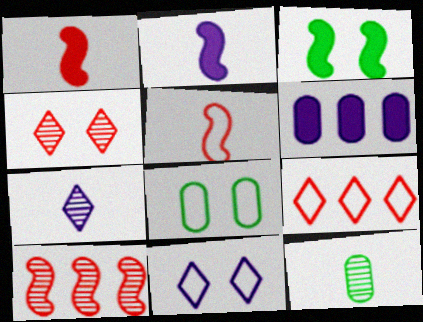[]